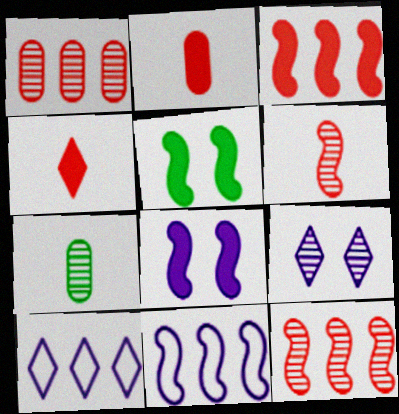[[5, 6, 11], 
[7, 9, 12]]